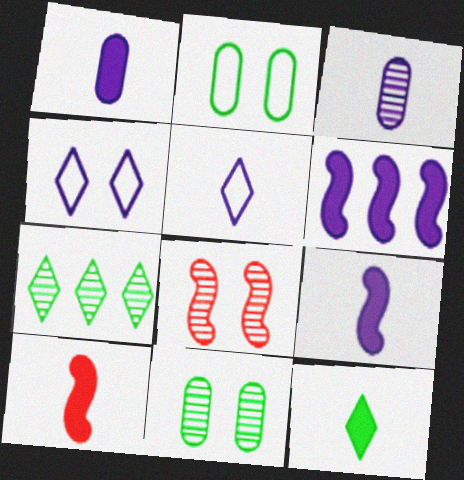[[1, 10, 12], 
[3, 4, 6], 
[3, 5, 9], 
[3, 7, 8]]